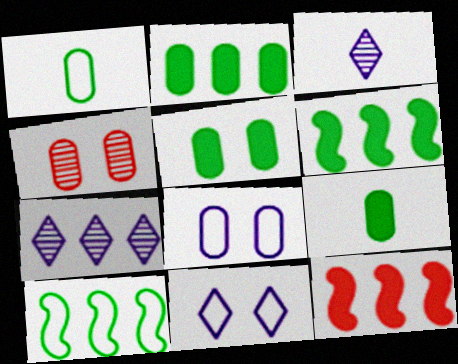[[2, 5, 9], 
[4, 5, 8]]